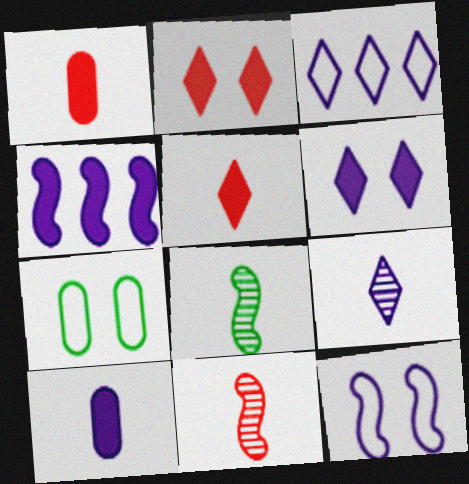[[3, 6, 9], 
[4, 6, 10]]